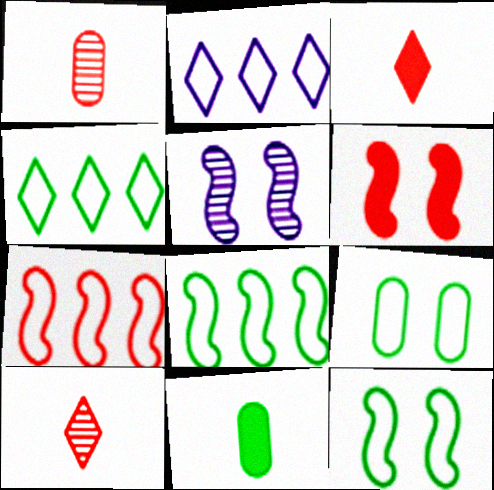[[5, 6, 12]]